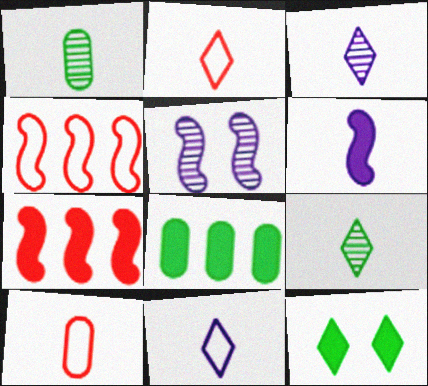[[1, 2, 6], 
[2, 5, 8], 
[6, 9, 10]]